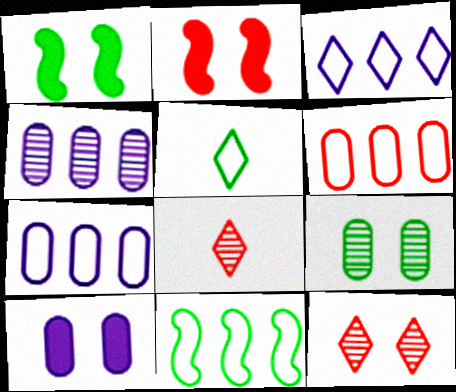[[1, 7, 8], 
[2, 4, 5], 
[2, 6, 8], 
[3, 6, 11], 
[8, 10, 11]]